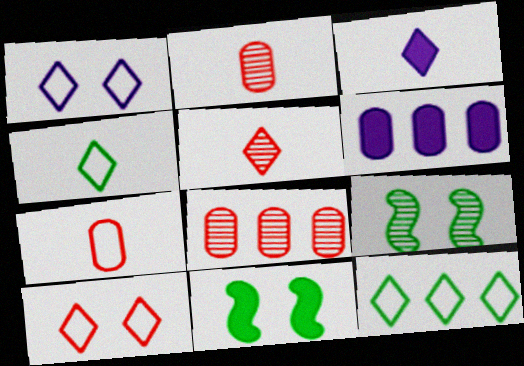[[3, 4, 5]]